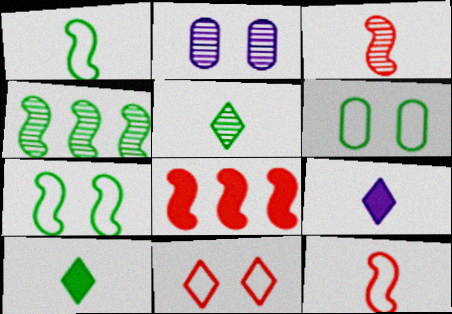[[4, 6, 10]]